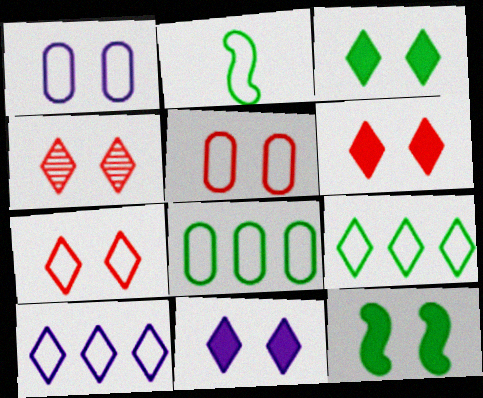[[1, 4, 12], 
[2, 5, 10], 
[3, 6, 11], 
[4, 6, 7]]